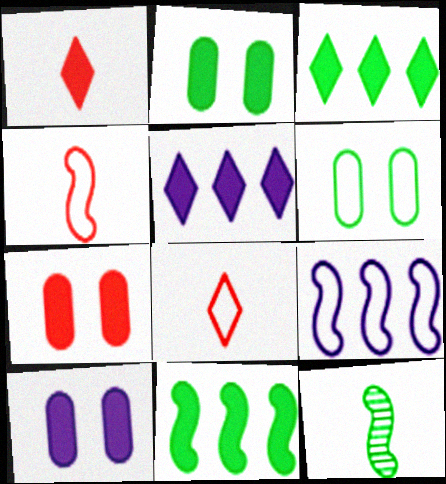[[1, 10, 11], 
[2, 7, 10], 
[3, 6, 12], 
[6, 8, 9]]